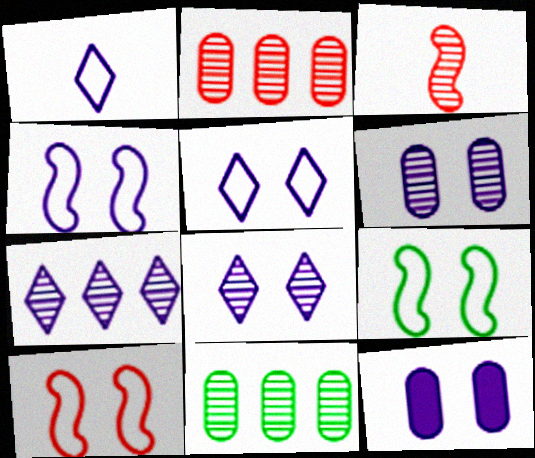[[3, 8, 11], 
[4, 8, 12], 
[4, 9, 10]]